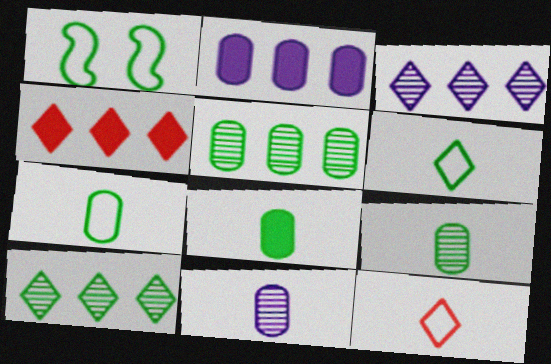[[1, 4, 11], 
[1, 8, 10], 
[7, 8, 9]]